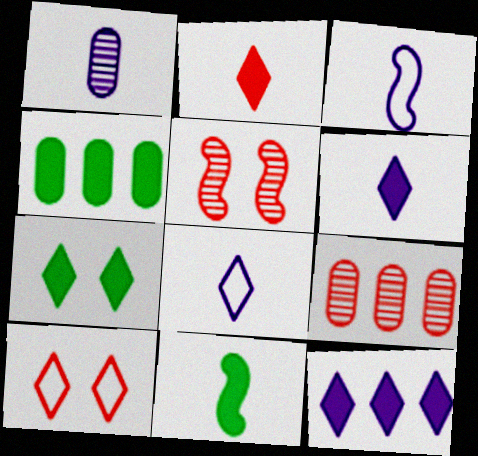[[1, 3, 6], 
[2, 7, 12], 
[3, 7, 9], 
[4, 5, 8], 
[4, 7, 11]]